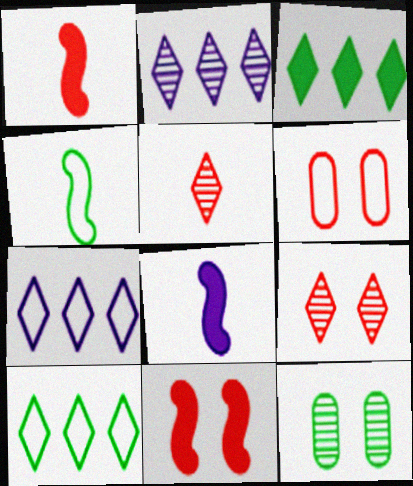[[1, 7, 12], 
[3, 4, 12], 
[4, 6, 7], 
[6, 9, 11]]